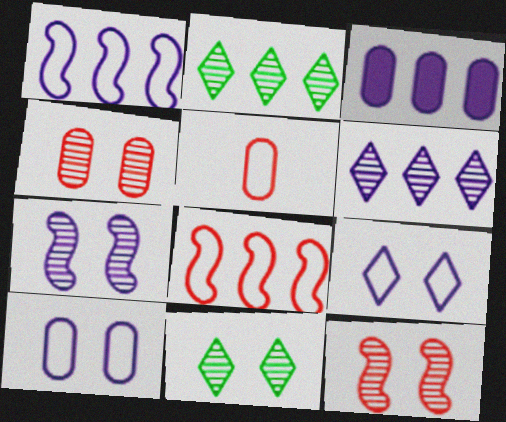[[1, 3, 6], 
[2, 3, 8], 
[4, 7, 11]]